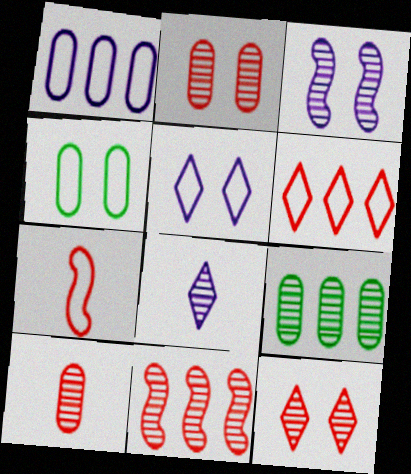[[10, 11, 12]]